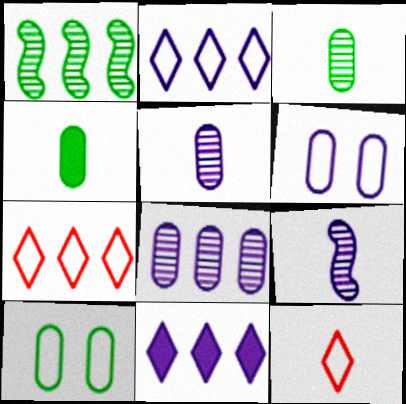[[4, 9, 12], 
[6, 9, 11]]